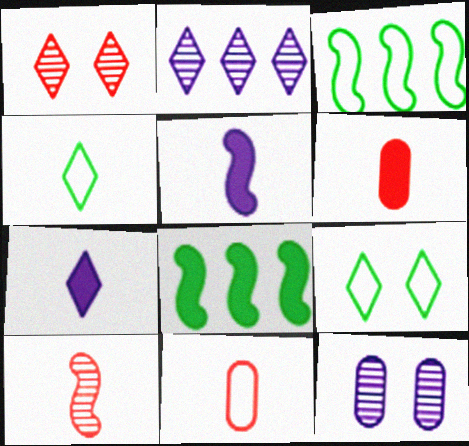[]